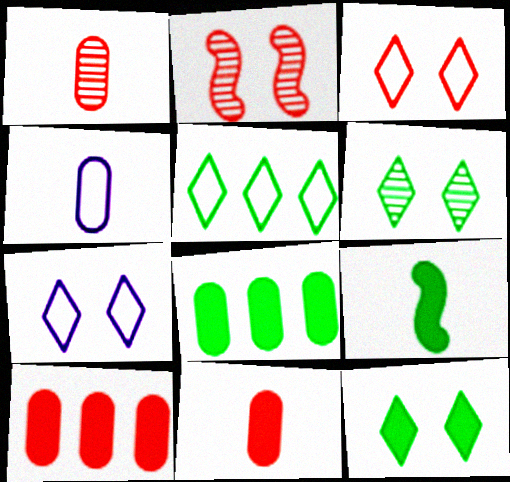[[8, 9, 12]]